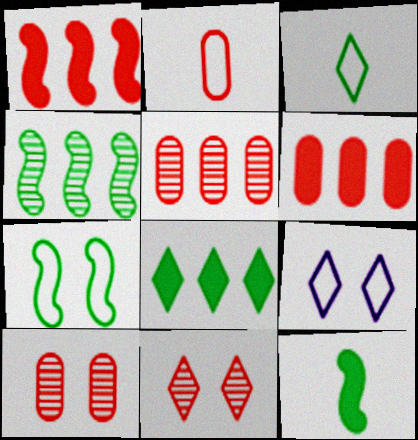[[1, 2, 11], 
[2, 6, 10], 
[4, 7, 12], 
[5, 9, 12]]